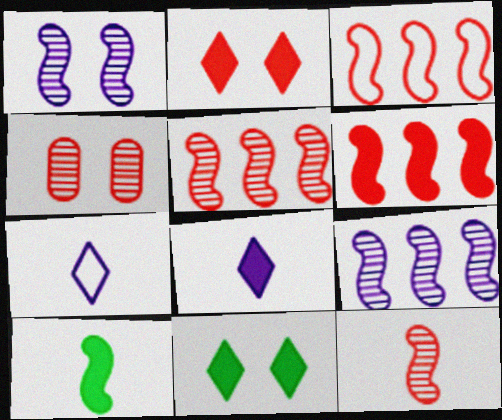[[1, 3, 10], 
[3, 5, 6]]